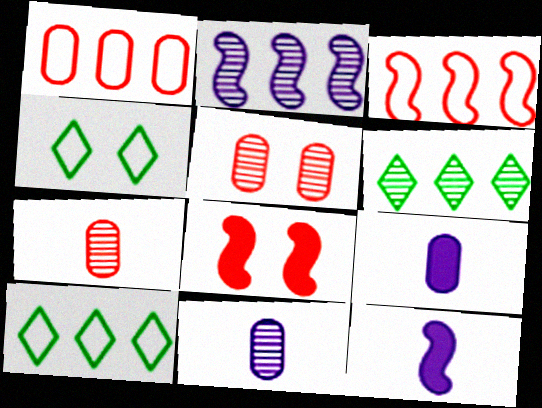[[5, 10, 12], 
[8, 10, 11]]